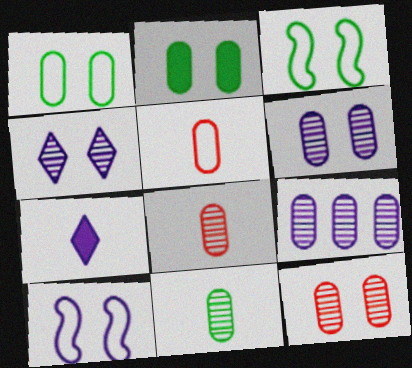[[2, 5, 9], 
[7, 9, 10], 
[9, 11, 12]]